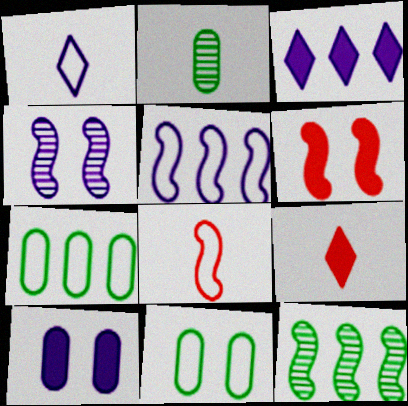[[4, 7, 9]]